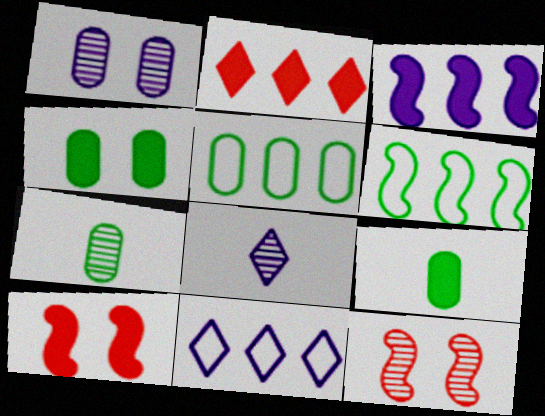[[4, 5, 7], 
[5, 8, 10], 
[7, 10, 11], 
[9, 11, 12]]